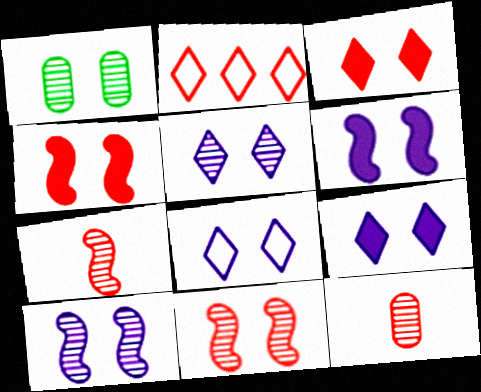[[1, 4, 8], 
[1, 5, 11], 
[2, 4, 12], 
[5, 8, 9]]